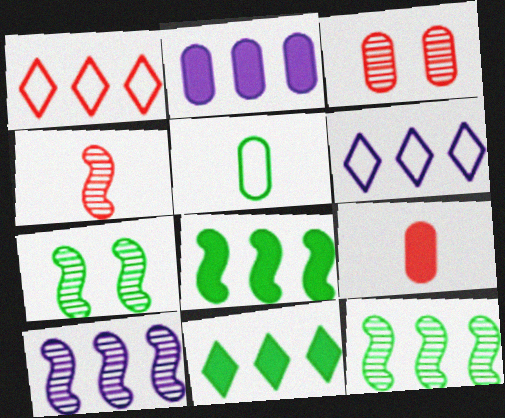[[1, 2, 12], 
[2, 3, 5], 
[2, 6, 10], 
[4, 7, 10], 
[5, 7, 11], 
[6, 7, 9]]